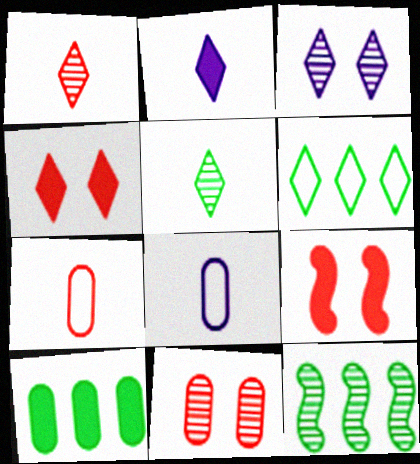[[2, 9, 10], 
[4, 8, 12], 
[6, 10, 12], 
[8, 10, 11]]